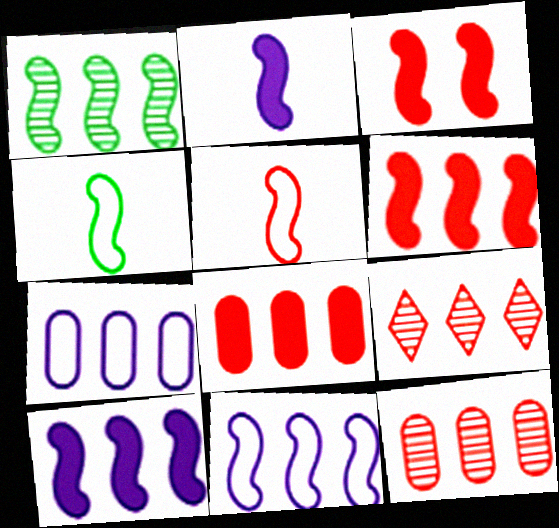[[1, 6, 11]]